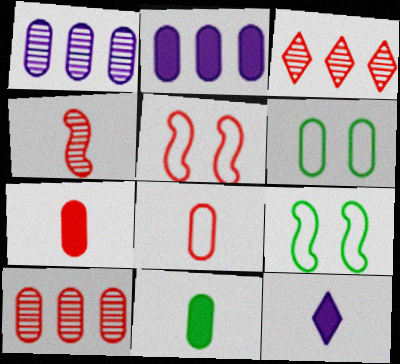[[1, 6, 7], 
[3, 5, 7], 
[9, 10, 12]]